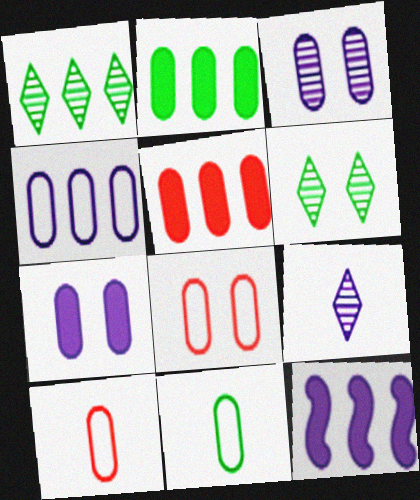[[2, 3, 10], 
[3, 5, 11], 
[4, 8, 11], 
[6, 10, 12]]